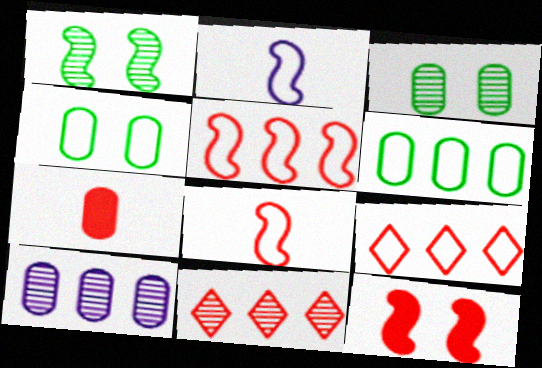[[2, 4, 9], 
[4, 7, 10]]